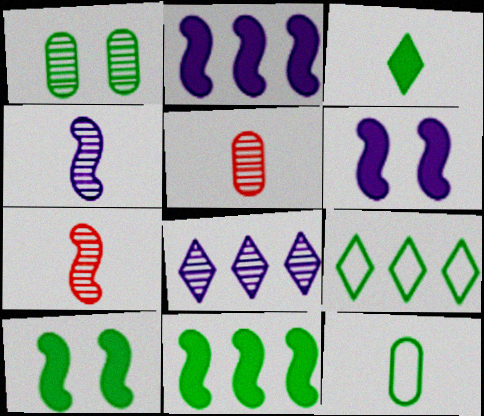[[1, 7, 8], 
[5, 6, 9]]